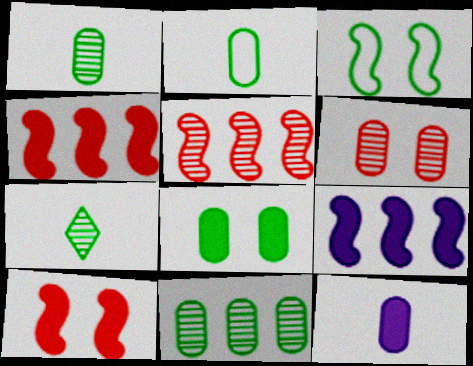[[2, 8, 11]]